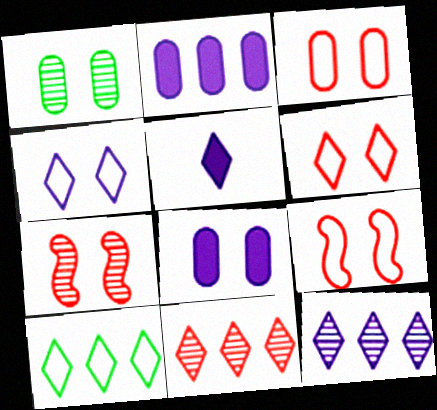[[1, 3, 8], 
[3, 6, 9], 
[4, 5, 12]]